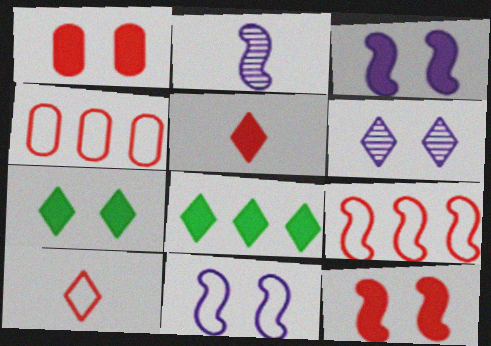[[1, 3, 7], 
[2, 4, 7], 
[6, 8, 10]]